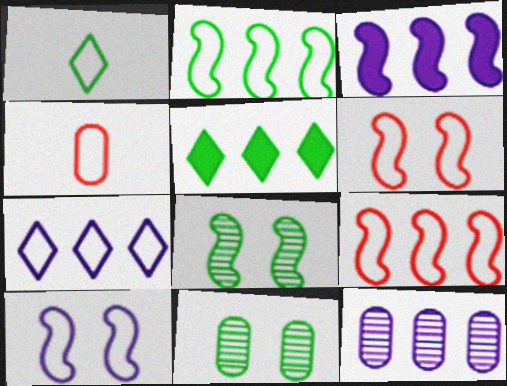[[3, 7, 12], 
[5, 9, 12]]